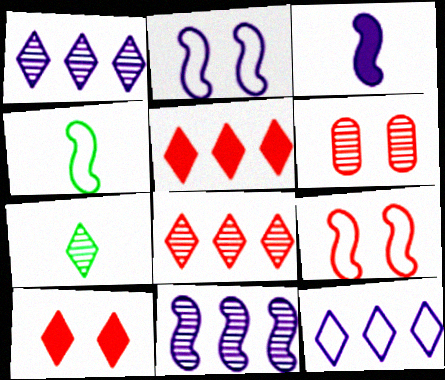[[2, 3, 11], 
[6, 7, 11], 
[6, 9, 10], 
[7, 10, 12]]